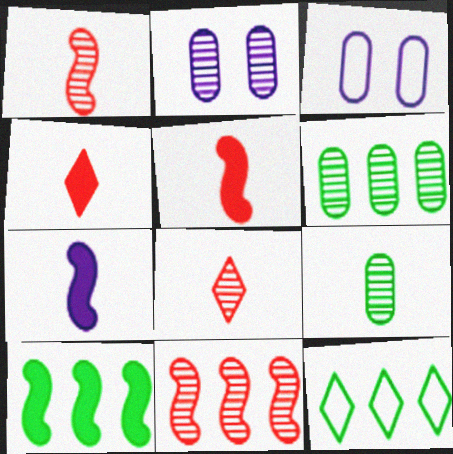[[2, 5, 12], 
[3, 8, 10], 
[6, 10, 12]]